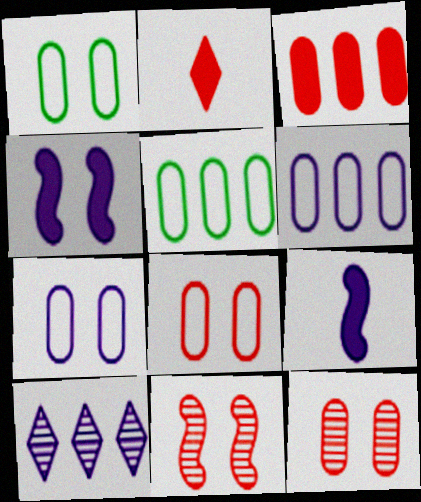[[1, 7, 8], 
[7, 9, 10]]